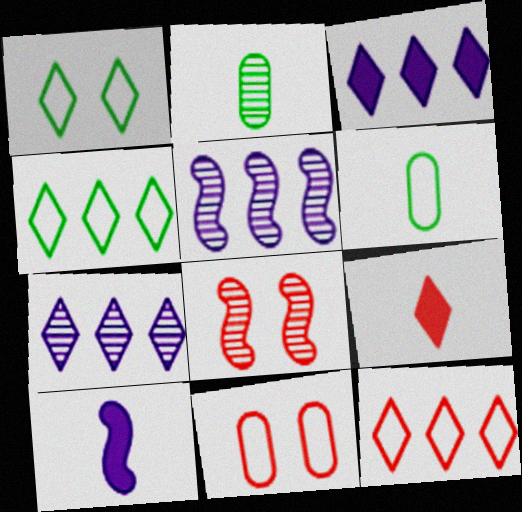[[1, 7, 9], 
[2, 7, 8], 
[3, 6, 8]]